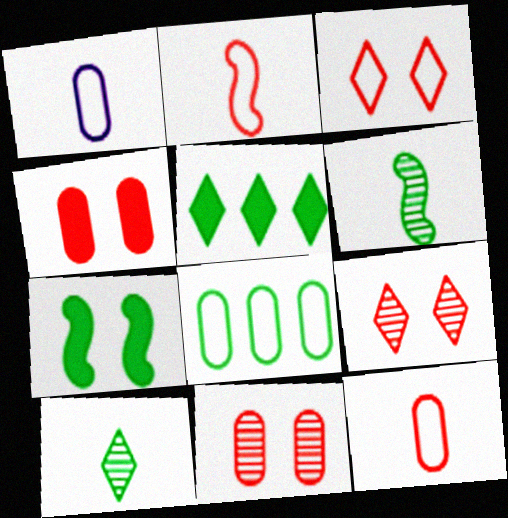[[7, 8, 10]]